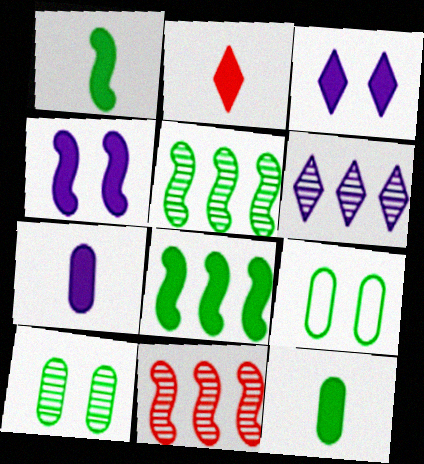[[1, 2, 7]]